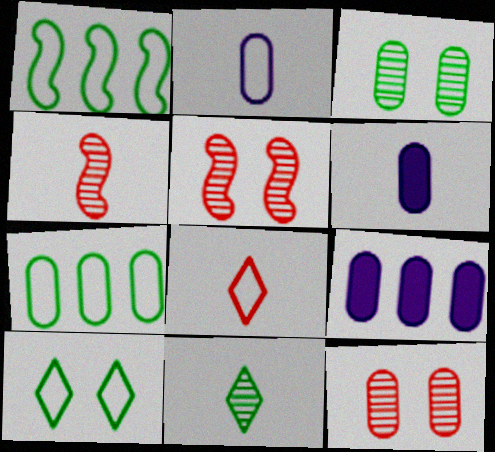[[4, 9, 10], 
[6, 7, 12]]